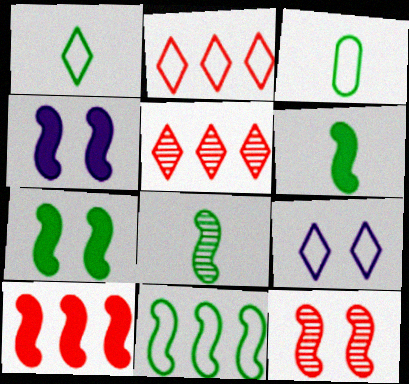[[1, 2, 9], 
[3, 4, 5], 
[4, 6, 10], 
[7, 8, 11]]